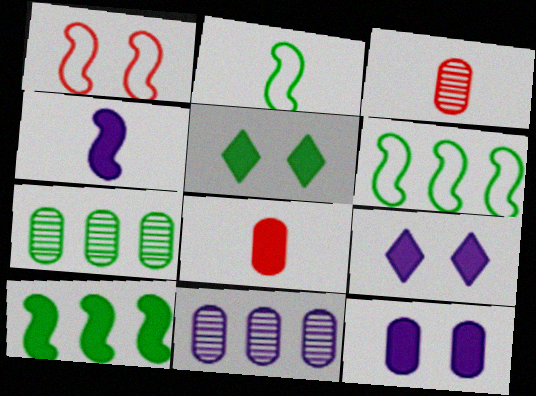[[2, 5, 7], 
[3, 6, 9], 
[8, 9, 10]]